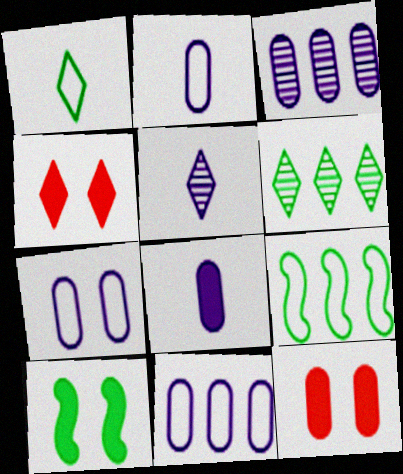[[2, 7, 11], 
[3, 7, 8], 
[5, 9, 12]]